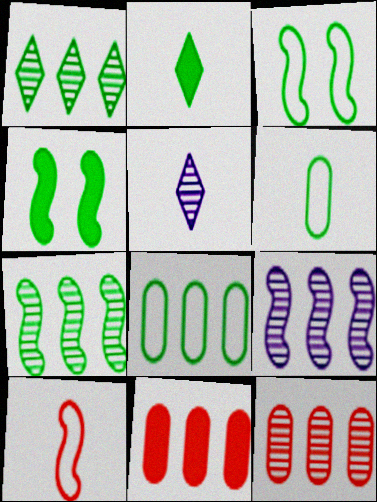[[1, 4, 6], 
[1, 9, 12], 
[3, 5, 11], 
[4, 9, 10]]